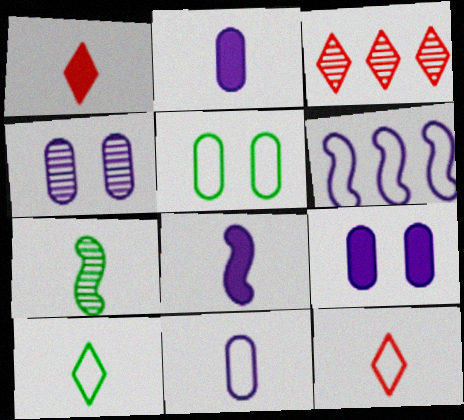[[1, 7, 11], 
[2, 7, 12], 
[3, 4, 7], 
[3, 5, 8], 
[5, 6, 12]]